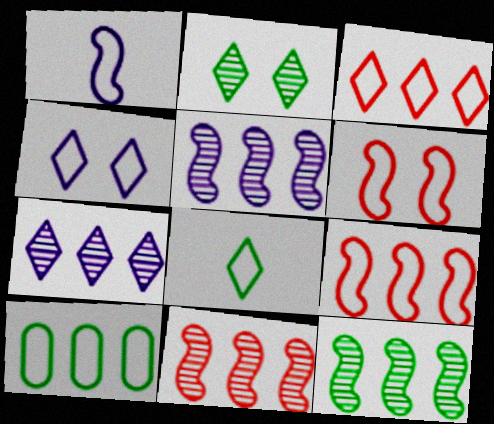[[3, 4, 8], 
[5, 11, 12]]